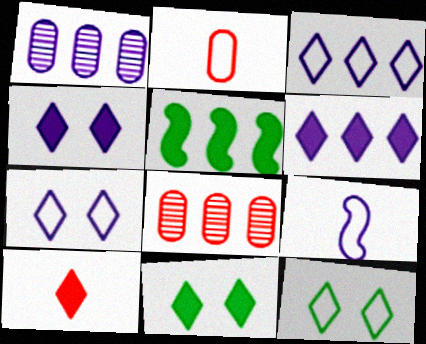[[1, 4, 9], 
[3, 5, 8], 
[6, 10, 11], 
[8, 9, 11]]